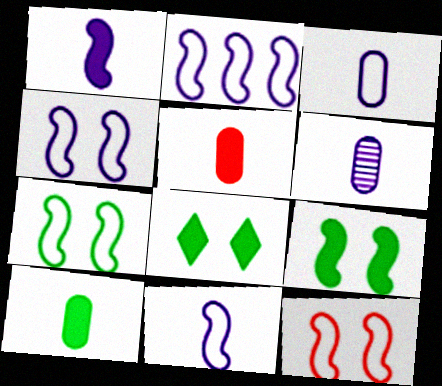[[2, 4, 11], 
[4, 7, 12]]